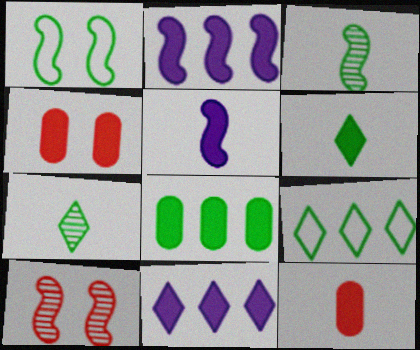[[1, 7, 8], 
[2, 4, 6], 
[5, 6, 12]]